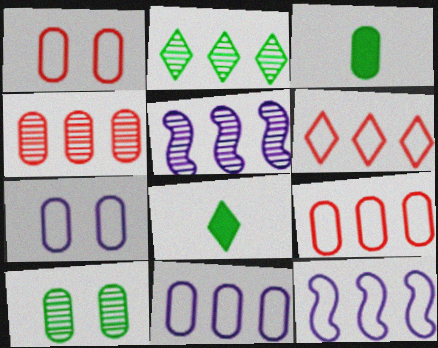[[1, 5, 8], 
[2, 4, 5], 
[3, 4, 7]]